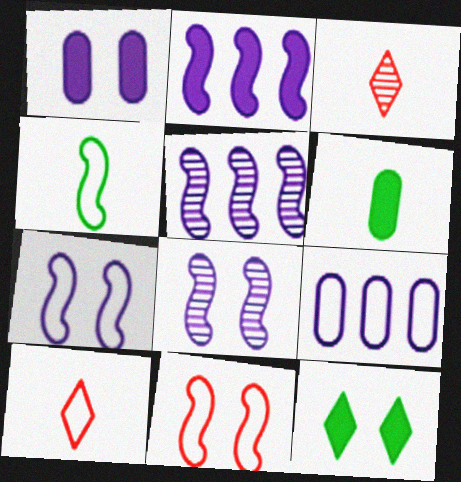[]